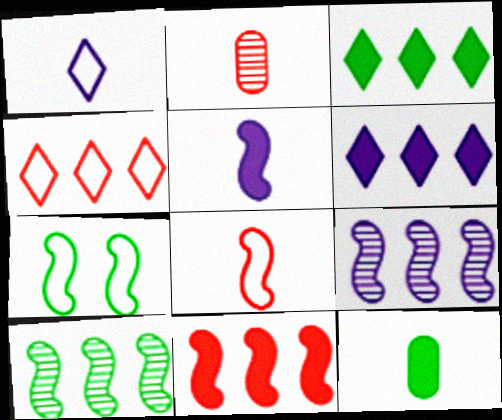[[2, 6, 7]]